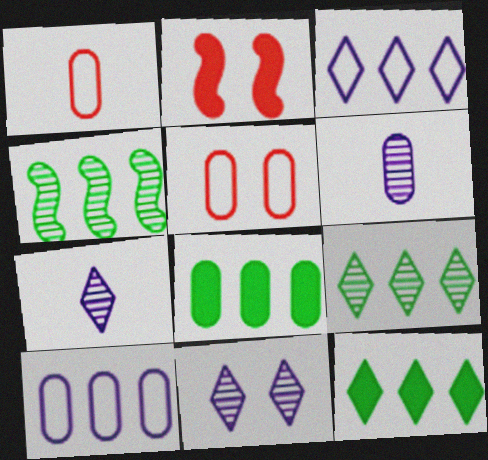[[5, 6, 8]]